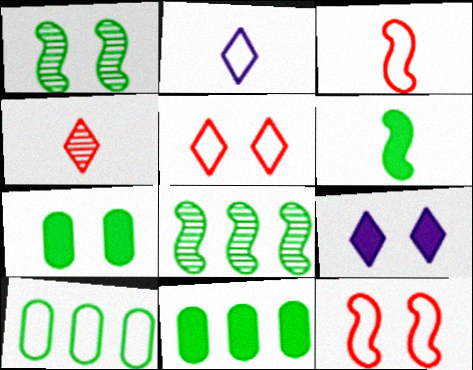[[2, 10, 12]]